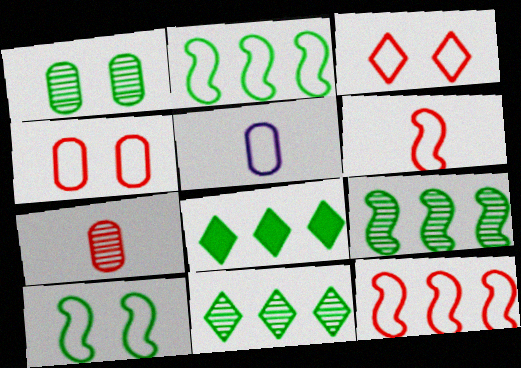[[2, 3, 5]]